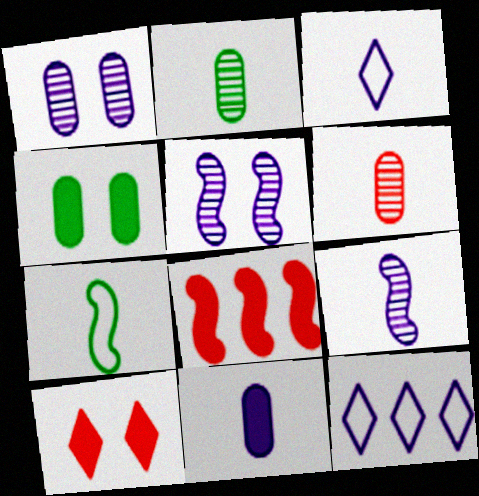[[3, 9, 11], 
[5, 7, 8], 
[5, 11, 12]]